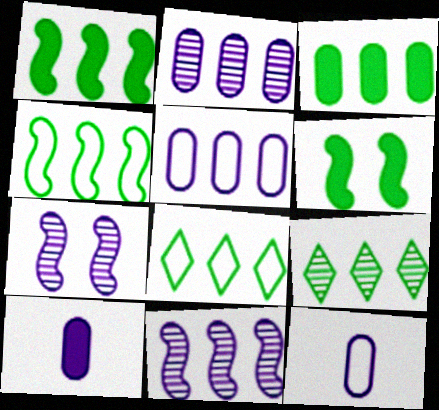[[3, 4, 9]]